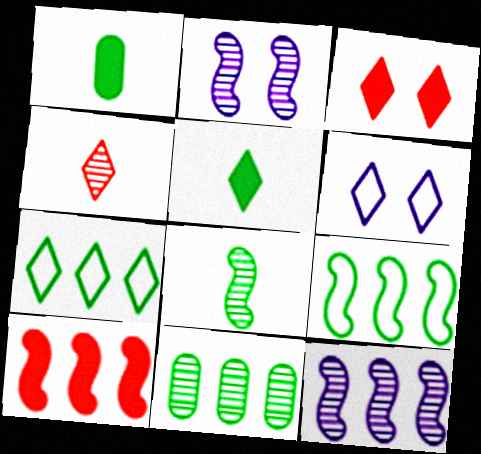[[2, 4, 11], 
[9, 10, 12]]